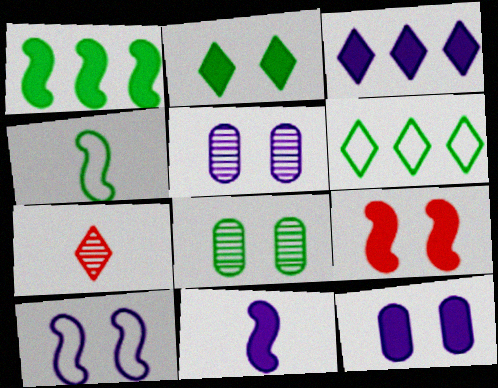[[1, 9, 11], 
[2, 9, 12], 
[3, 11, 12]]